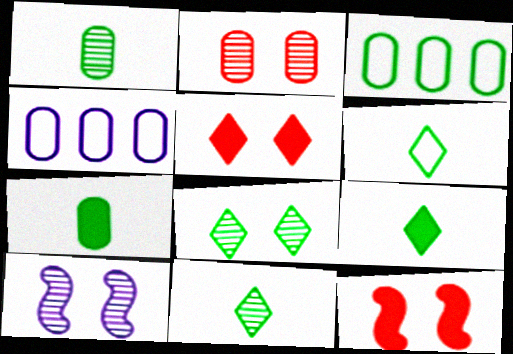[[2, 4, 7], 
[2, 8, 10], 
[4, 11, 12], 
[6, 9, 11]]